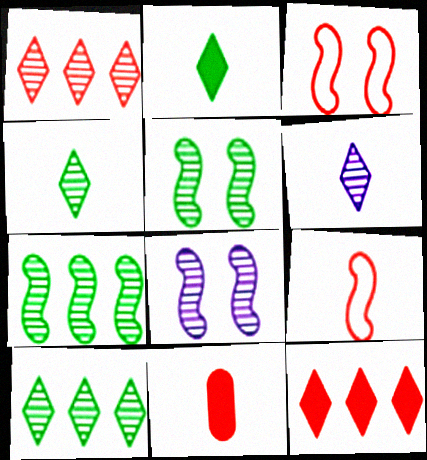[[1, 3, 11]]